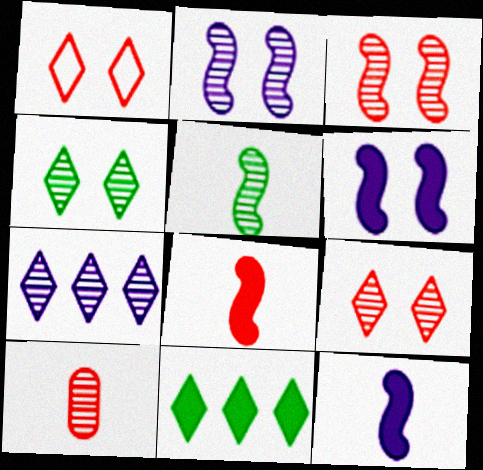[]